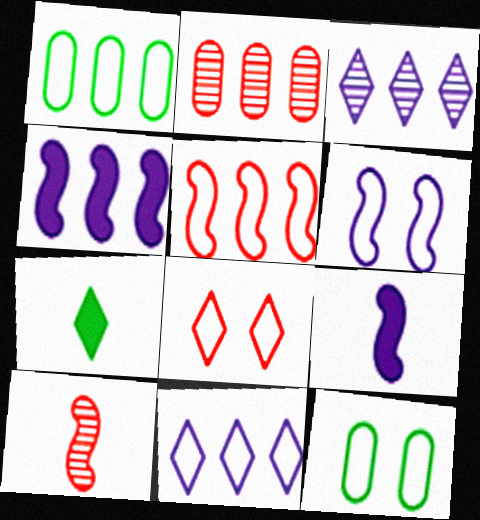[[1, 5, 11], 
[2, 6, 7], 
[3, 7, 8], 
[6, 8, 12]]